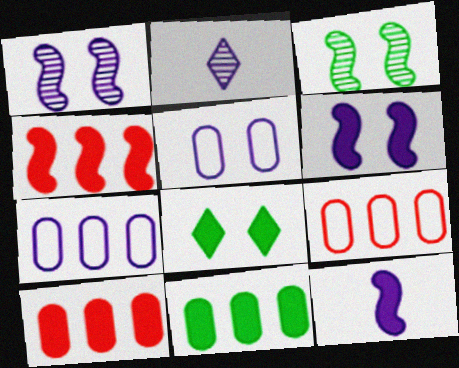[[2, 6, 7], 
[8, 10, 12]]